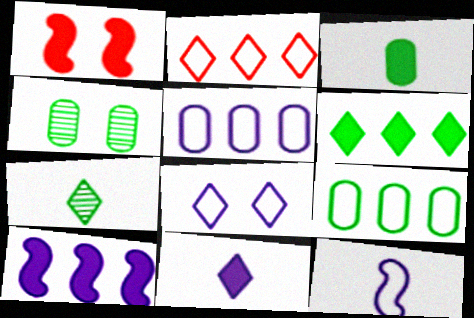[[1, 4, 8], 
[1, 5, 7], 
[3, 4, 9], 
[5, 8, 12]]